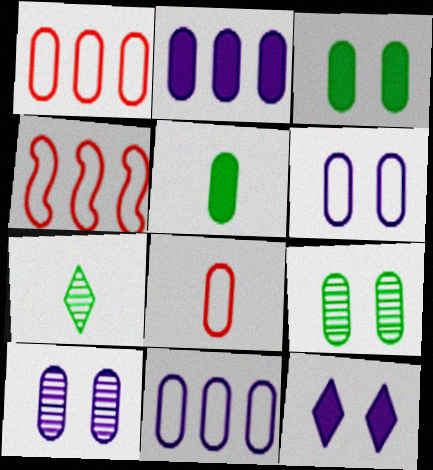[[1, 5, 10], 
[2, 8, 9]]